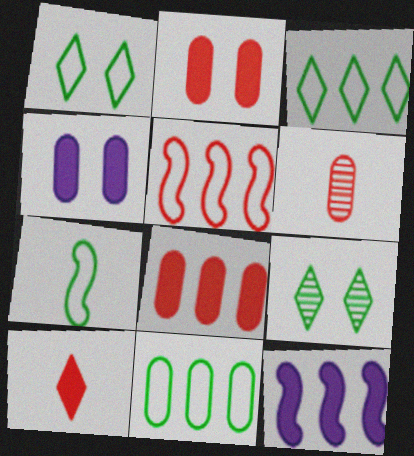[[1, 6, 12], 
[1, 7, 11], 
[4, 6, 11]]